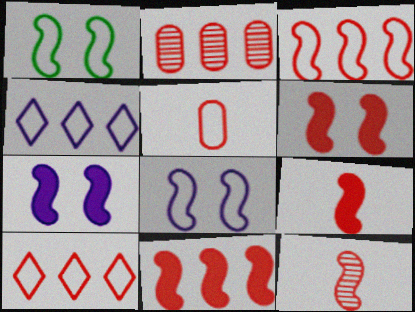[[1, 4, 5], 
[2, 10, 11], 
[3, 6, 12], 
[6, 9, 11]]